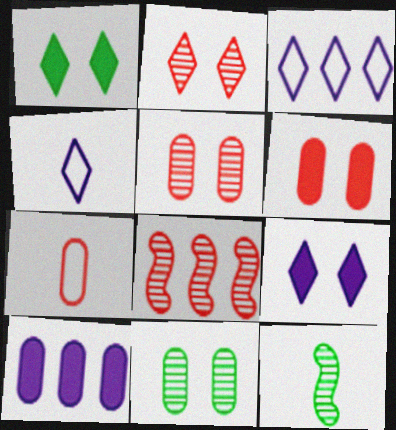[[3, 6, 12], 
[7, 10, 11]]